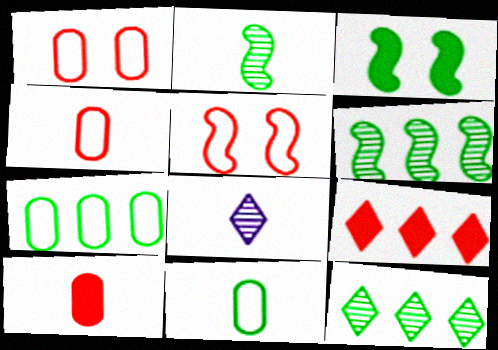[[3, 11, 12]]